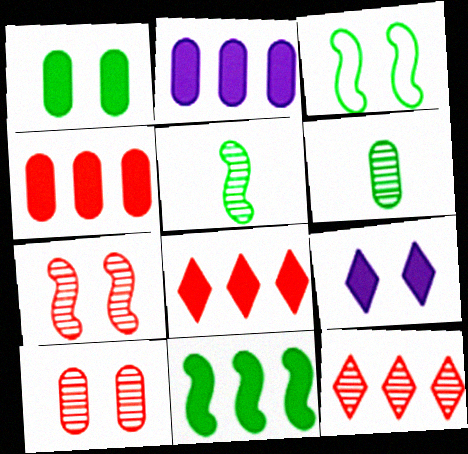[[2, 8, 11], 
[3, 5, 11], 
[3, 9, 10]]